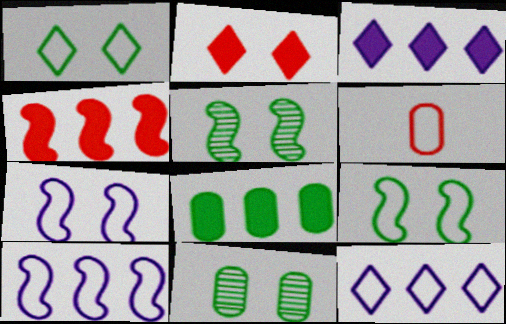[[1, 6, 10], 
[2, 7, 11], 
[3, 4, 8], 
[3, 5, 6], 
[6, 9, 12]]